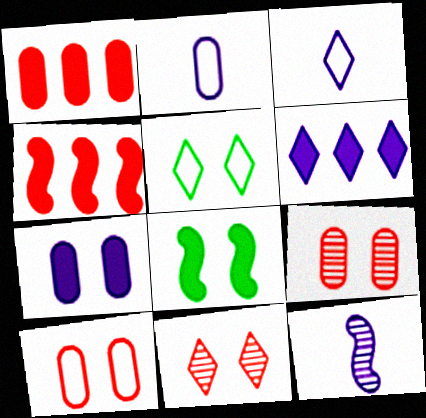[[1, 5, 12]]